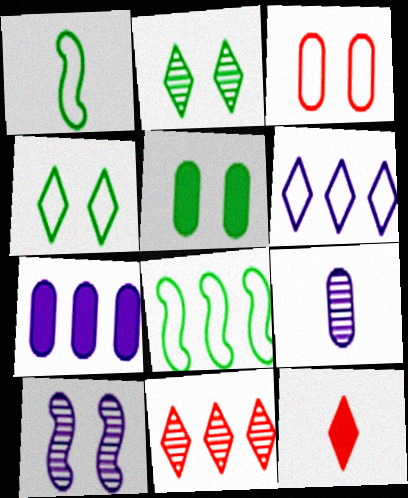[[1, 3, 6], 
[1, 9, 12], 
[2, 6, 12], 
[7, 8, 11]]